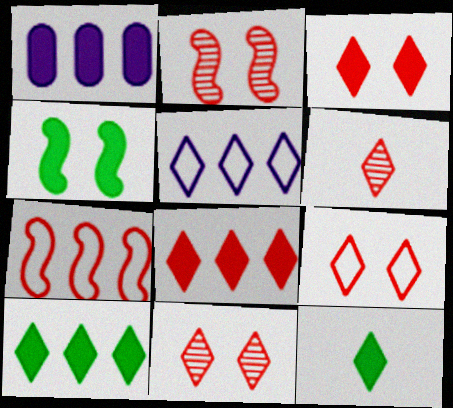[[3, 9, 11], 
[5, 11, 12], 
[6, 8, 9]]